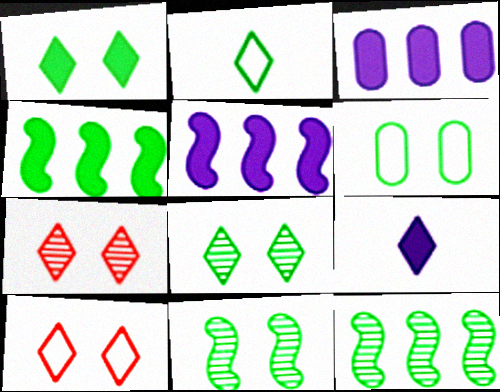[[1, 6, 11]]